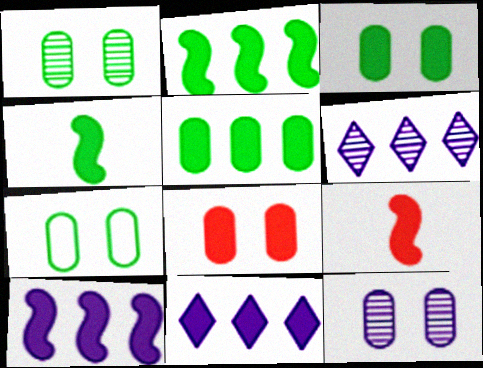[[1, 3, 7], 
[3, 9, 11], 
[4, 8, 11], 
[6, 7, 9], 
[7, 8, 12]]